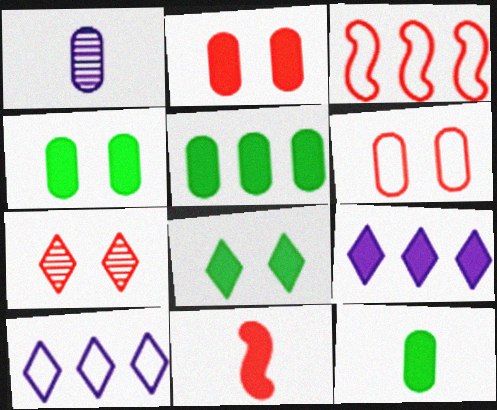[[1, 3, 8], 
[1, 5, 6], 
[4, 5, 12], 
[4, 9, 11]]